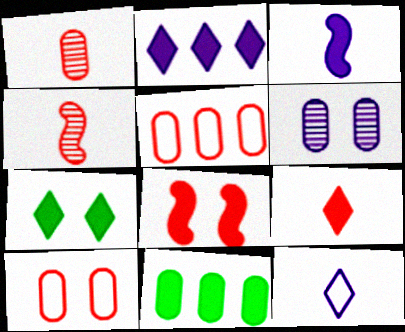[[2, 7, 9]]